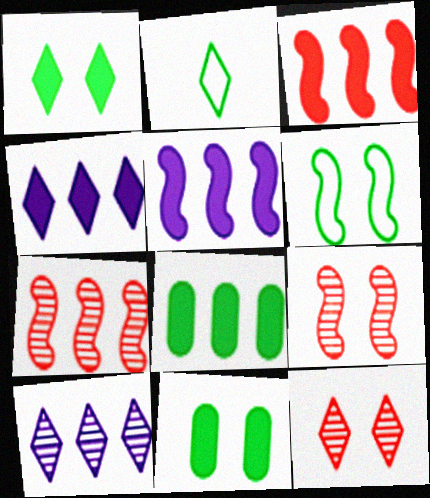[[2, 4, 12], 
[3, 4, 8]]